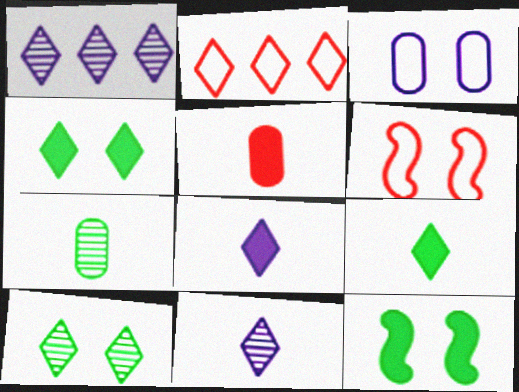[[2, 4, 11], 
[2, 8, 10]]